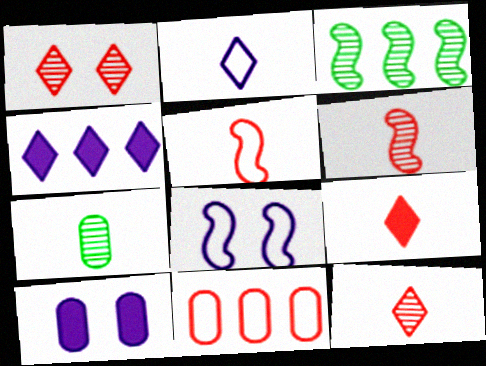[[3, 4, 11], 
[7, 10, 11]]